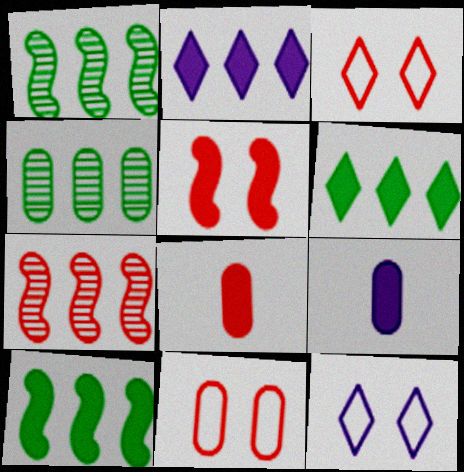[[1, 3, 9], 
[1, 8, 12], 
[3, 7, 8], 
[4, 9, 11], 
[5, 6, 9]]